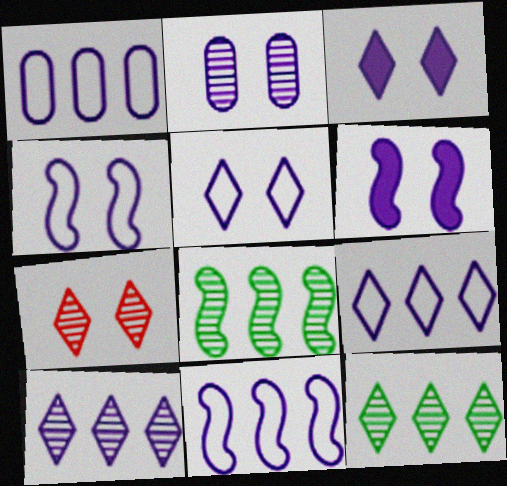[[1, 9, 11], 
[2, 3, 4], 
[2, 5, 6]]